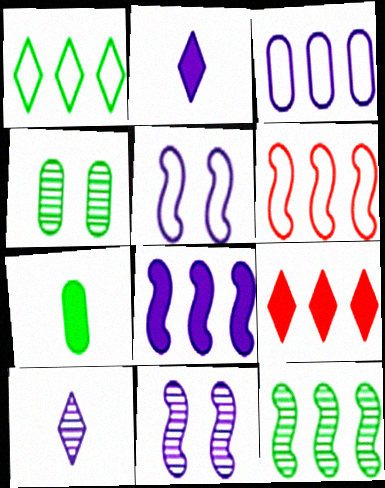[[1, 3, 6], 
[2, 3, 11], 
[2, 4, 6], 
[3, 9, 12], 
[6, 8, 12]]